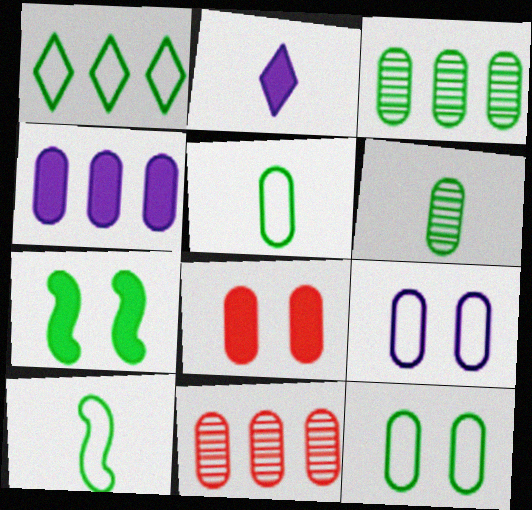[[1, 6, 7], 
[1, 10, 12]]